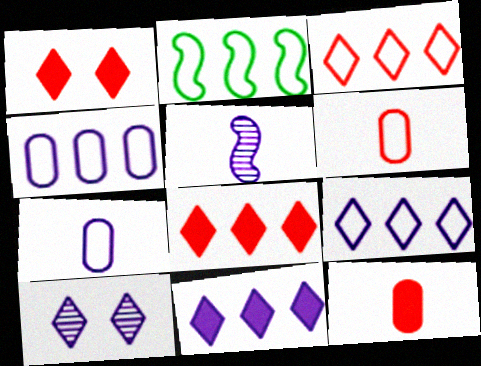[[2, 3, 4], 
[2, 10, 12]]